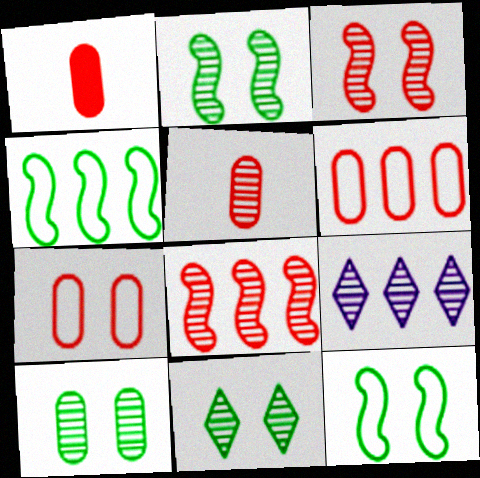[[1, 9, 12], 
[2, 5, 9], 
[2, 10, 11]]